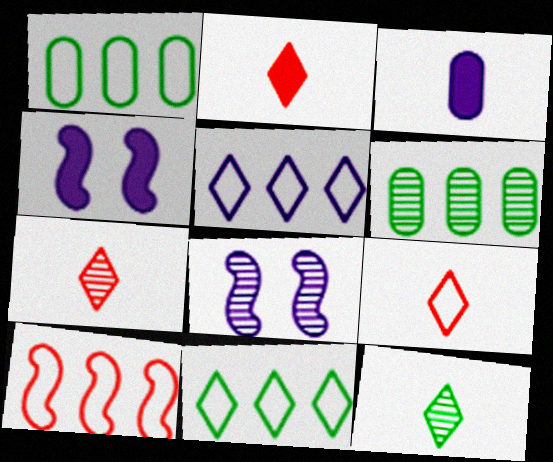[[1, 2, 8], 
[1, 4, 7], 
[1, 5, 10], 
[2, 7, 9], 
[3, 5, 8], 
[4, 6, 9], 
[6, 7, 8]]